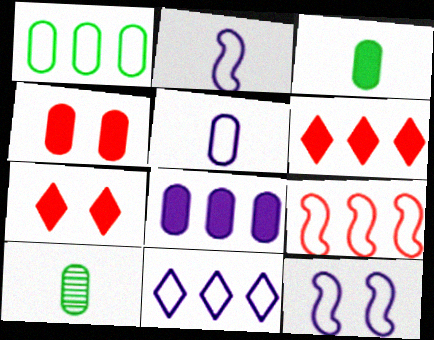[[1, 9, 11], 
[3, 4, 8], 
[5, 11, 12], 
[6, 10, 12]]